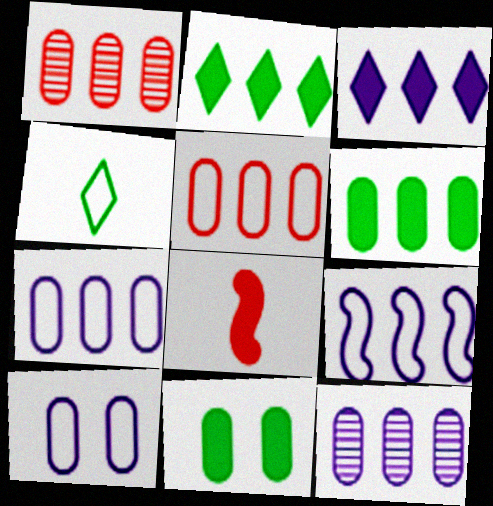[[1, 2, 9], 
[1, 6, 7], 
[3, 8, 11], 
[3, 9, 12], 
[5, 6, 12]]